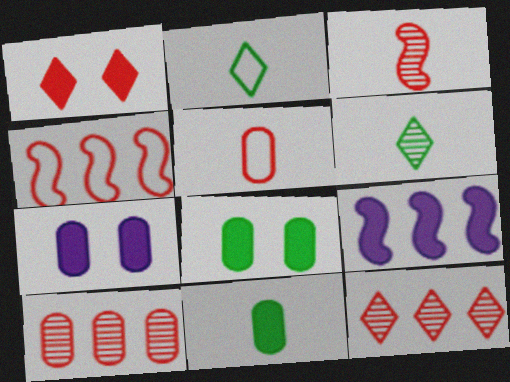[[1, 9, 11], 
[4, 6, 7]]